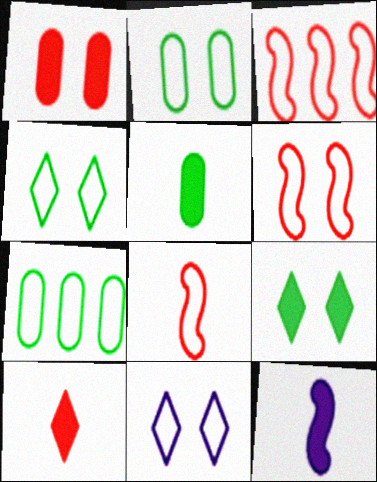[[2, 6, 11], 
[3, 6, 8], 
[5, 10, 12], 
[7, 8, 11]]